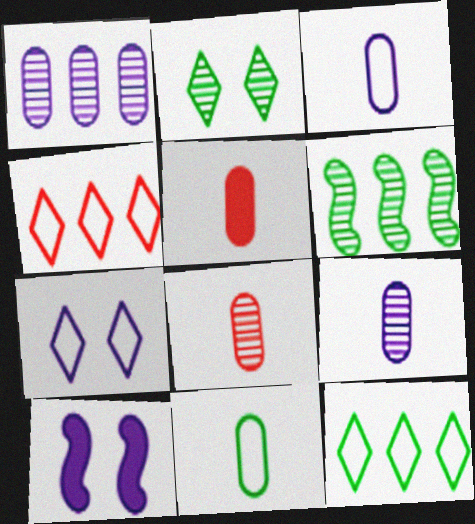[[5, 6, 7], 
[5, 9, 11], 
[8, 10, 12]]